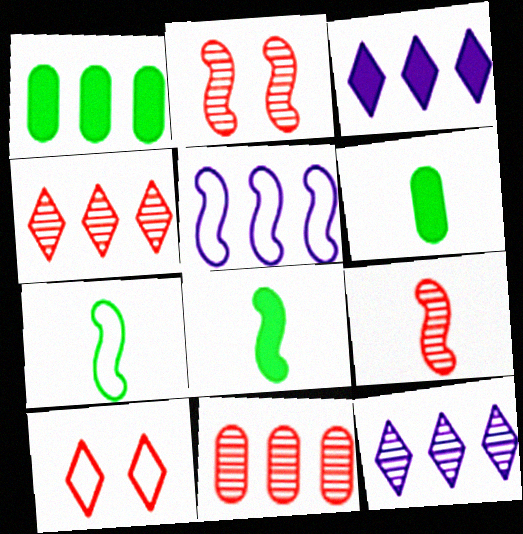[[1, 4, 5], 
[2, 5, 8]]